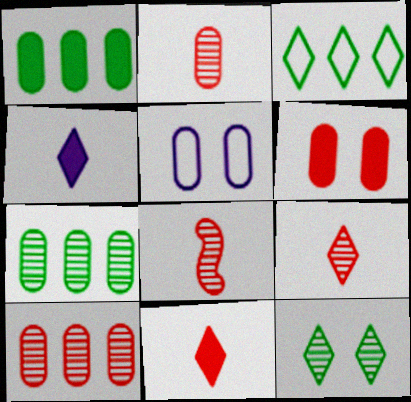[[1, 2, 5], 
[2, 8, 9]]